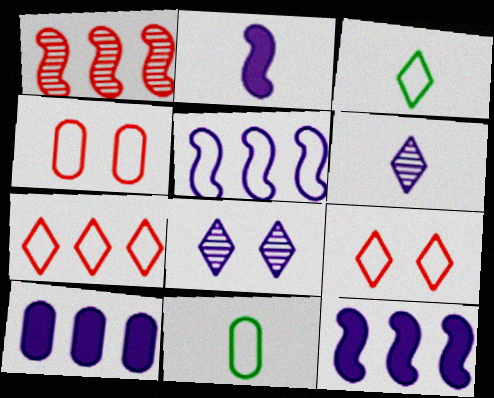[[3, 4, 5], 
[5, 9, 11]]